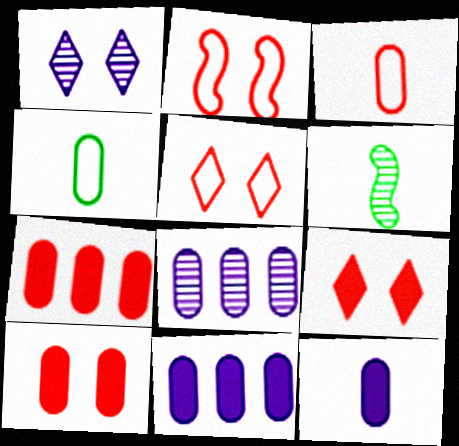[[4, 8, 10], 
[5, 6, 11]]